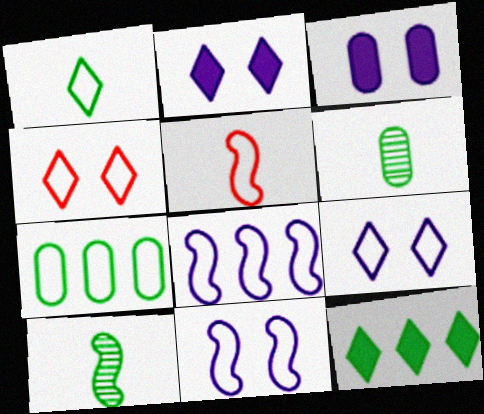[[5, 7, 9]]